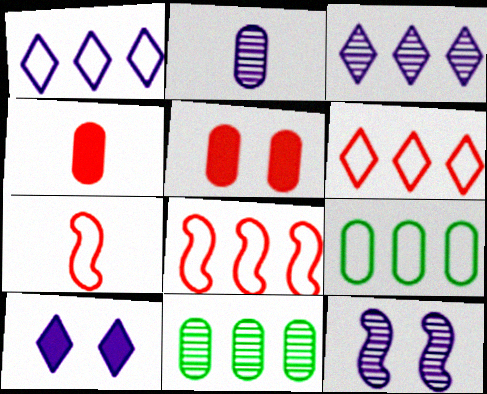[[1, 8, 9], 
[2, 3, 12], 
[2, 5, 9], 
[7, 10, 11]]